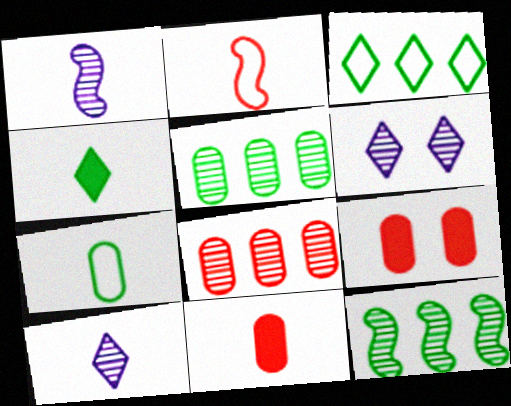[[1, 3, 9]]